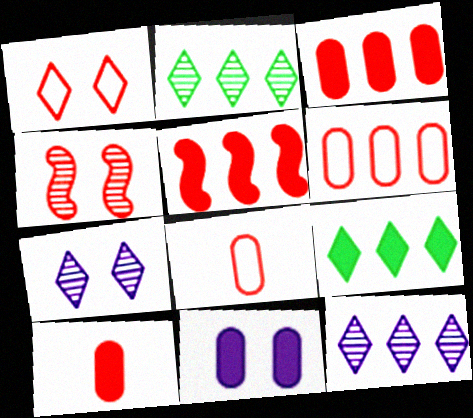[]